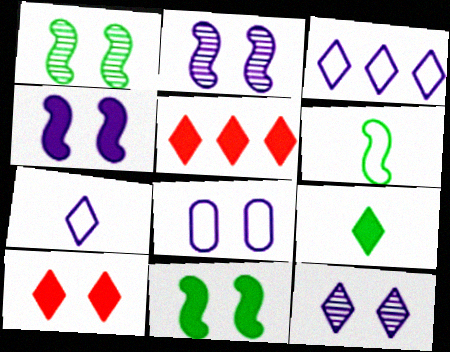[[1, 8, 10], 
[4, 8, 12]]